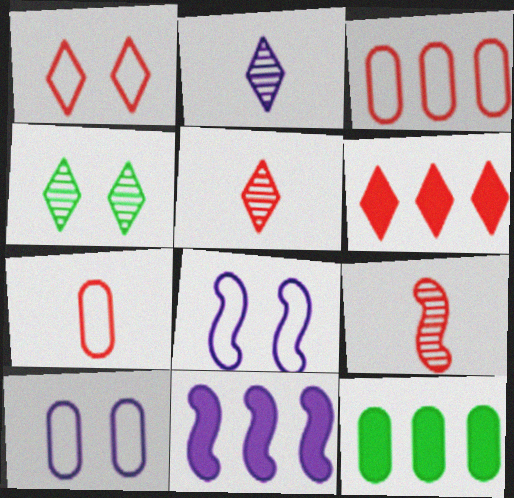[[1, 5, 6], 
[2, 10, 11], 
[4, 7, 11], 
[5, 8, 12], 
[6, 11, 12]]